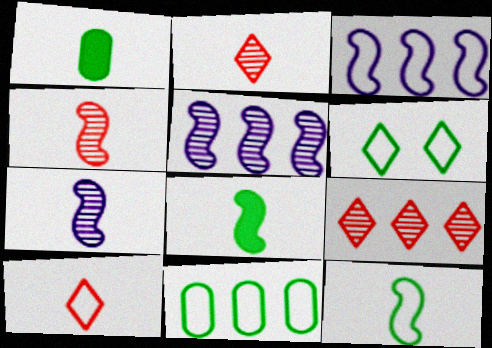[[1, 7, 10], 
[6, 11, 12]]